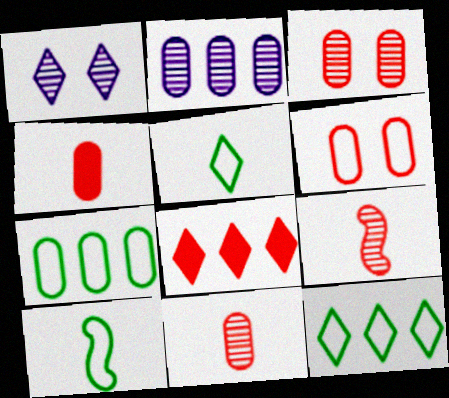[[1, 5, 8], 
[6, 8, 9]]